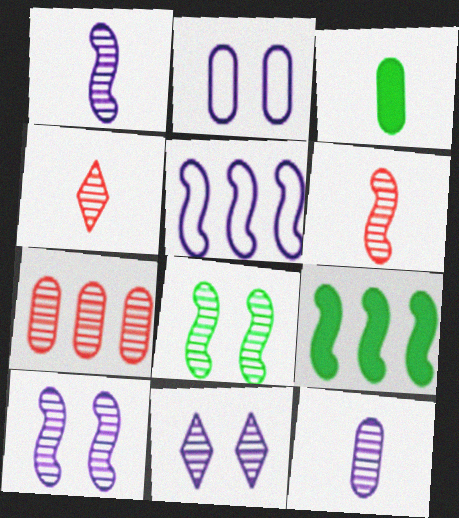[[2, 3, 7], 
[2, 4, 9]]